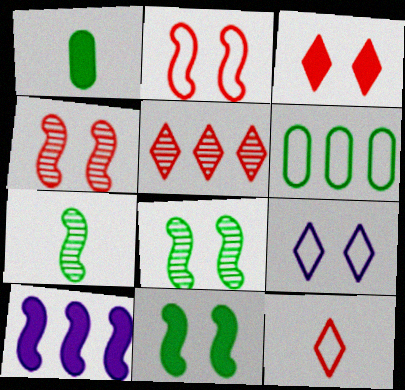[[1, 3, 10], 
[2, 7, 10], 
[3, 5, 12], 
[5, 6, 10]]